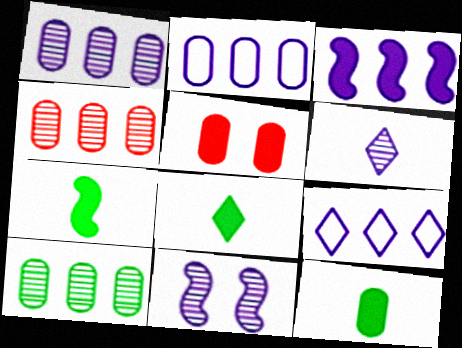[[1, 3, 9], 
[1, 4, 10], 
[1, 6, 11], 
[3, 5, 8], 
[7, 8, 12]]